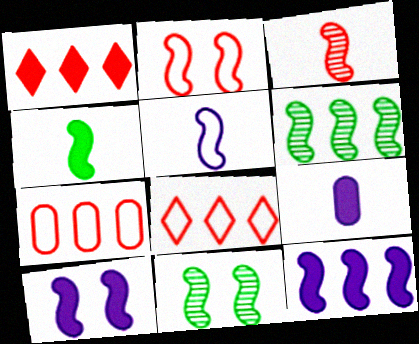[[2, 10, 11], 
[3, 4, 5], 
[8, 9, 11]]